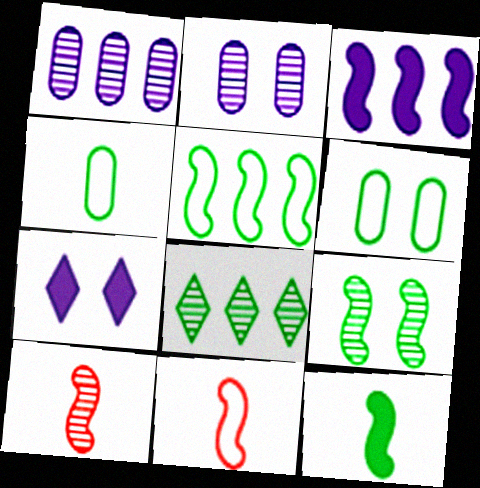[[2, 8, 10], 
[3, 9, 11], 
[5, 9, 12], 
[6, 8, 12]]